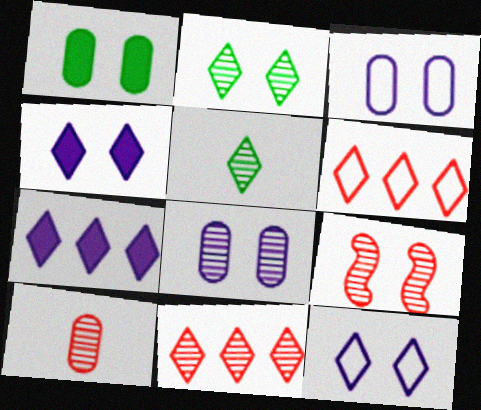[[1, 9, 12], 
[2, 8, 9], 
[4, 5, 6], 
[9, 10, 11]]